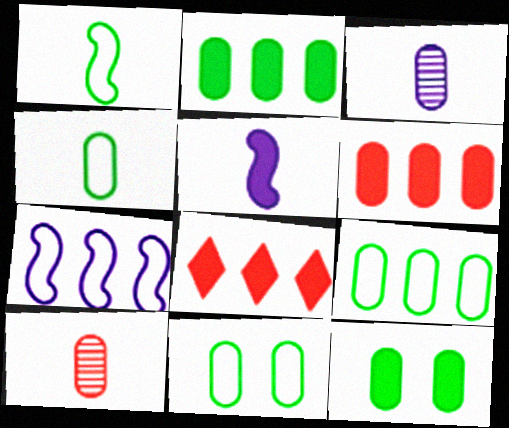[[3, 6, 11], 
[4, 9, 11], 
[5, 8, 12]]